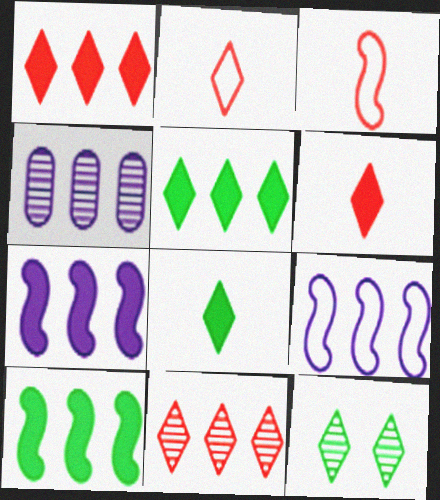[]